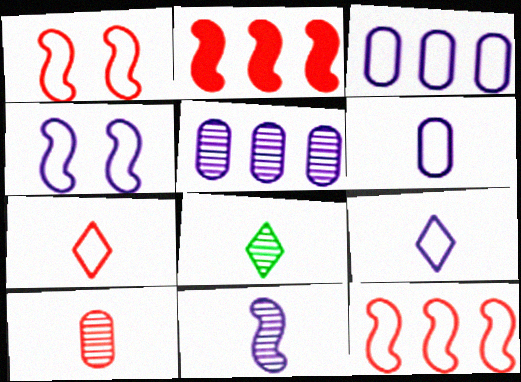[[3, 4, 9], 
[8, 10, 11]]